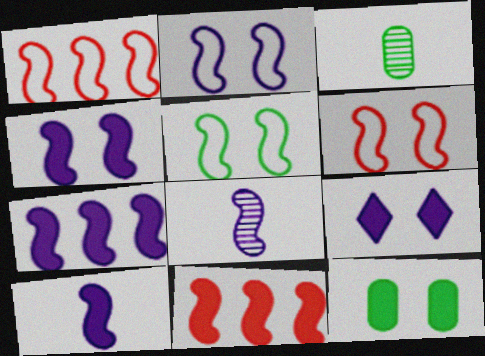[[1, 3, 9], 
[2, 5, 6], 
[2, 7, 8], 
[4, 7, 10], 
[5, 8, 11]]